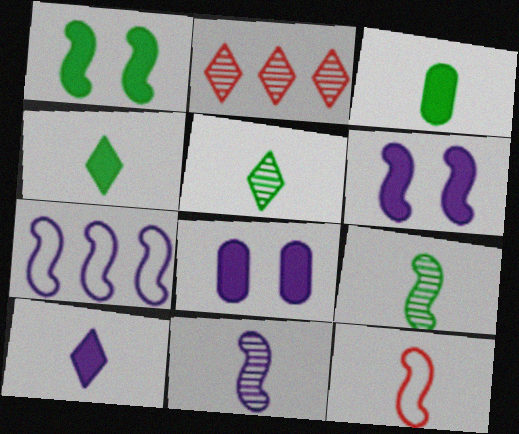[[6, 7, 11]]